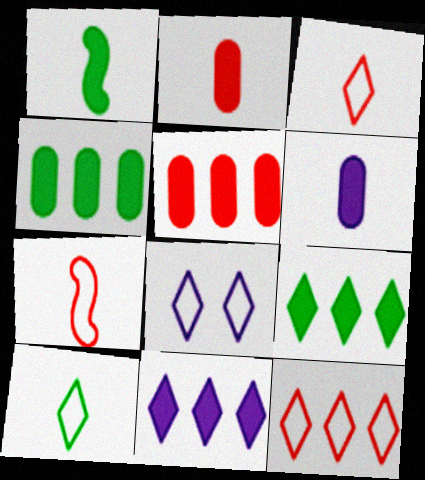[[8, 10, 12]]